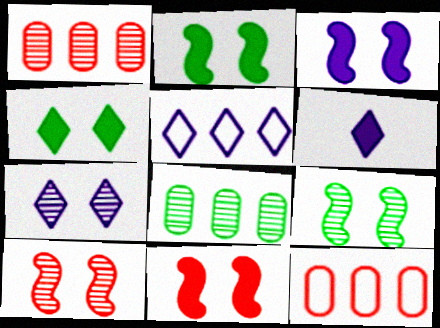[[2, 3, 11], 
[5, 6, 7], 
[6, 9, 12]]